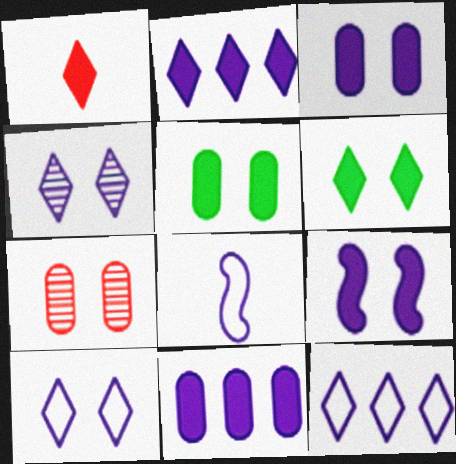[[1, 2, 6], 
[4, 8, 11]]